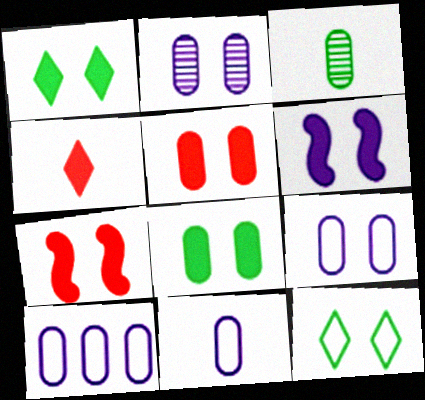[[1, 5, 6], 
[2, 7, 12], 
[3, 5, 10], 
[9, 10, 11]]